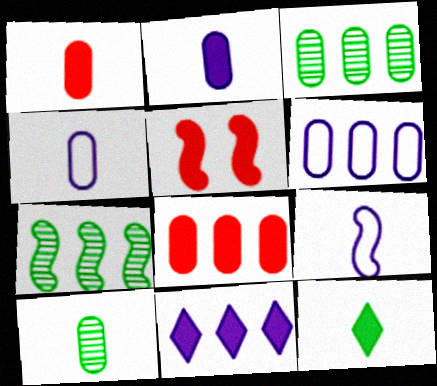[[1, 4, 10], 
[3, 6, 8], 
[5, 7, 9]]